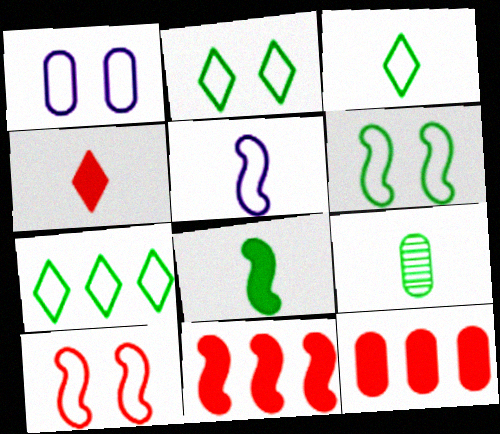[[1, 2, 10], 
[1, 9, 12], 
[2, 3, 7], 
[3, 8, 9], 
[4, 5, 9]]